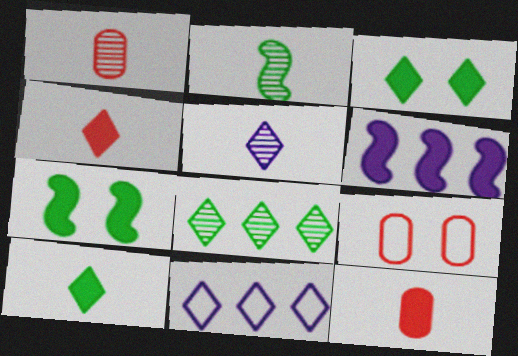[[1, 2, 5], 
[1, 7, 11], 
[3, 6, 12]]